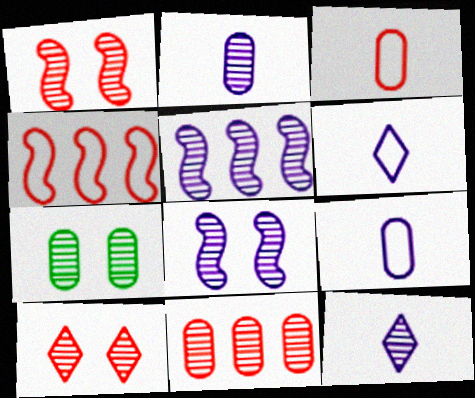[[2, 7, 11], 
[7, 8, 10]]